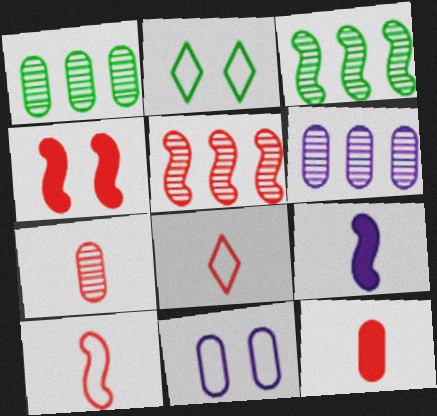[[1, 11, 12], 
[4, 5, 10]]